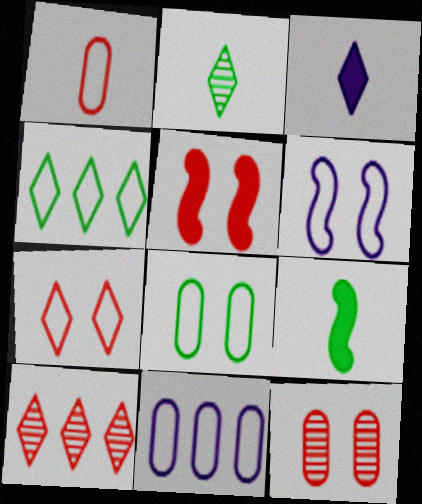[[1, 4, 6], 
[1, 5, 10], 
[1, 8, 11], 
[2, 5, 11], 
[5, 7, 12], 
[6, 7, 8]]